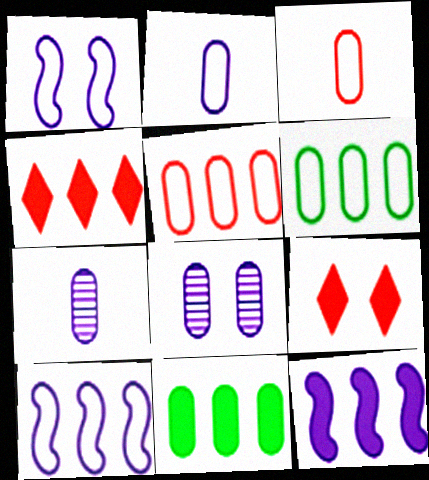[[3, 8, 11], 
[4, 11, 12]]